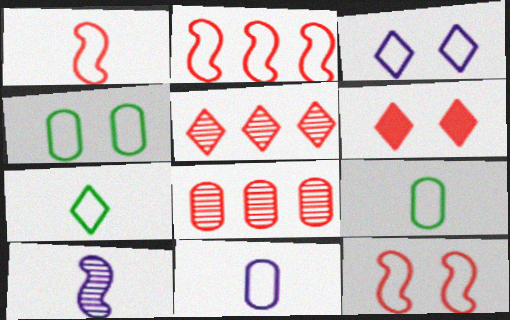[[1, 2, 12], 
[1, 6, 8], 
[1, 7, 11], 
[2, 3, 9], 
[3, 4, 12]]